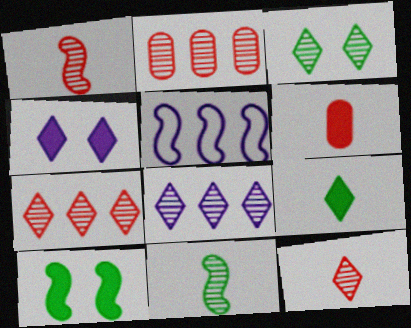[[1, 5, 10], 
[3, 5, 6], 
[3, 8, 12]]